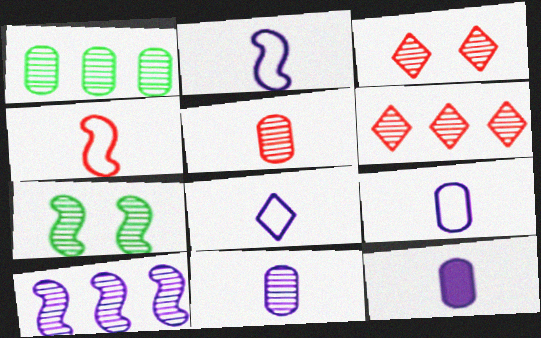[[1, 6, 10], 
[2, 8, 9], 
[6, 7, 11], 
[9, 11, 12]]